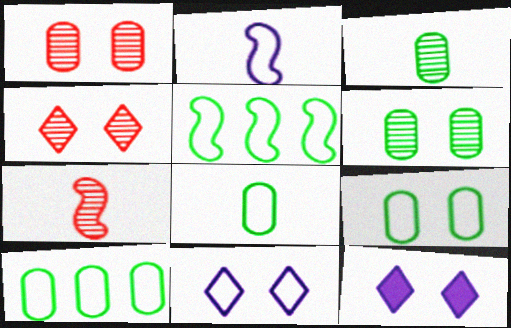[[7, 10, 12], 
[8, 9, 10]]